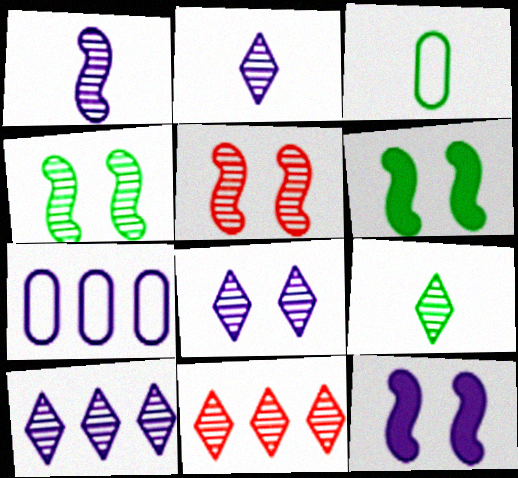[[2, 7, 12], 
[2, 8, 10], 
[3, 11, 12], 
[8, 9, 11]]